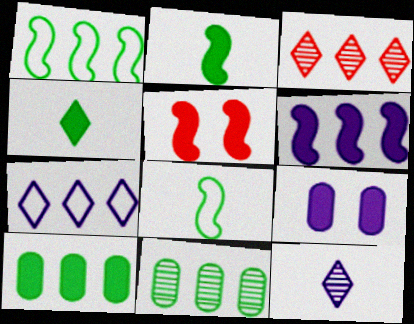[[2, 5, 6], 
[3, 8, 9]]